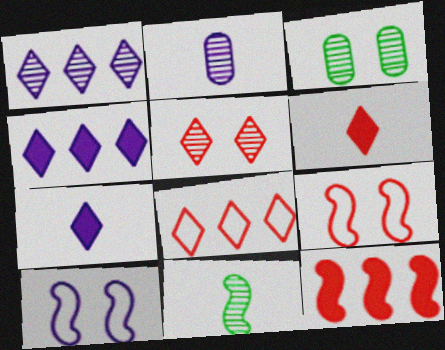[[2, 4, 10], 
[5, 6, 8], 
[10, 11, 12]]